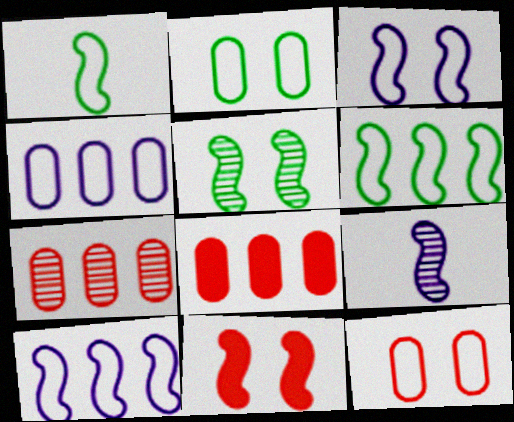[[3, 5, 11], 
[6, 9, 11]]